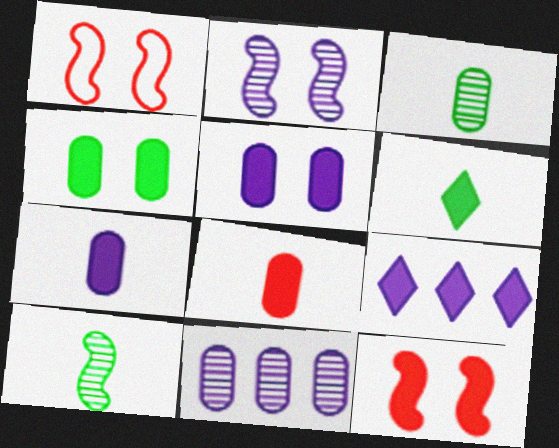[[1, 3, 9], 
[1, 6, 11]]